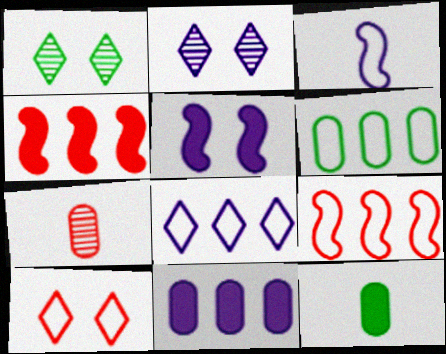[[2, 3, 11], 
[2, 9, 12], 
[3, 6, 10], 
[4, 7, 10], 
[6, 8, 9]]